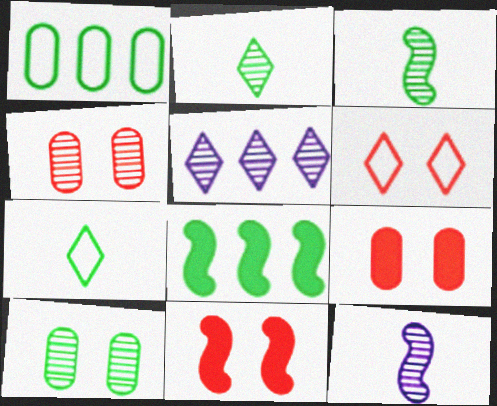[[3, 4, 5], 
[4, 6, 11], 
[7, 8, 10]]